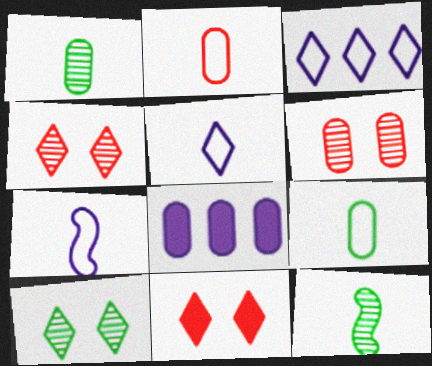[[6, 8, 9]]